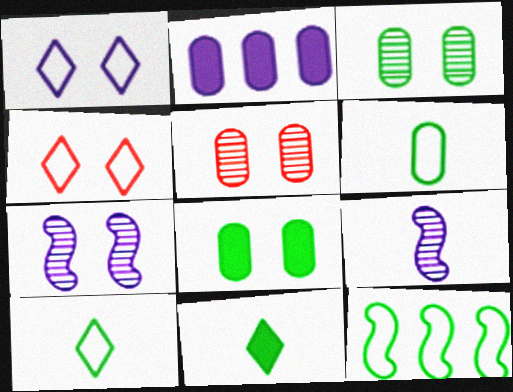[[1, 2, 9], 
[2, 5, 6], 
[3, 11, 12], 
[4, 7, 8]]